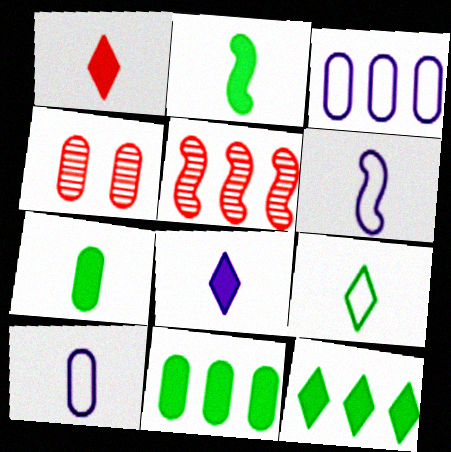[[3, 4, 7], 
[3, 5, 12], 
[4, 6, 12], 
[4, 10, 11]]